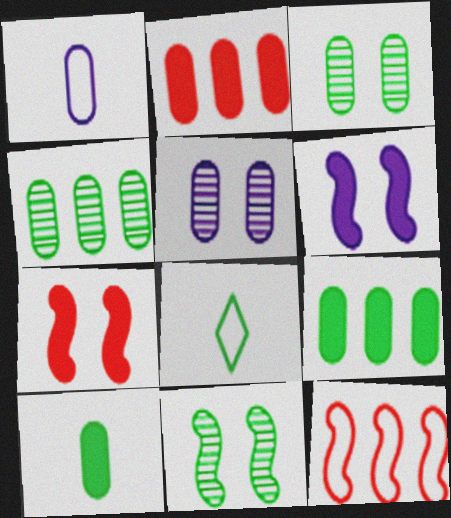[[1, 2, 3], 
[8, 9, 11]]